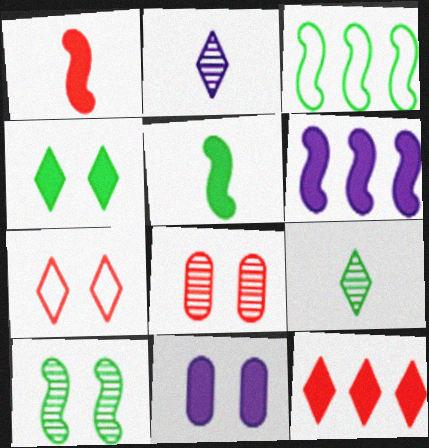[[3, 5, 10], 
[5, 11, 12], 
[7, 10, 11]]